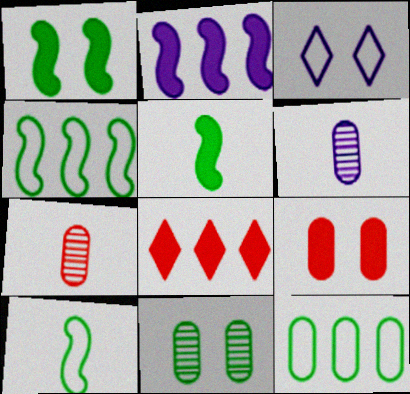[[2, 3, 6], 
[6, 9, 12]]